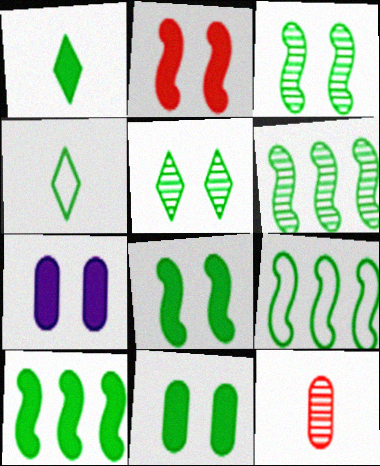[[1, 10, 11], 
[4, 6, 11], 
[6, 9, 10]]